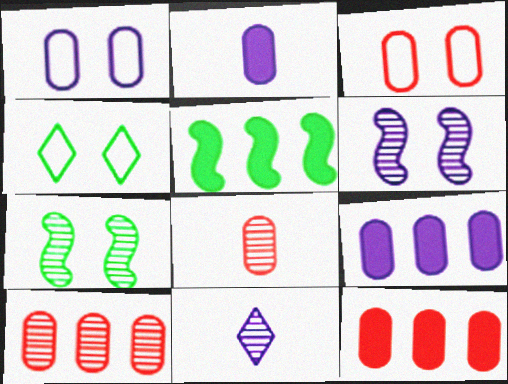[[3, 5, 11], 
[3, 8, 12], 
[7, 10, 11]]